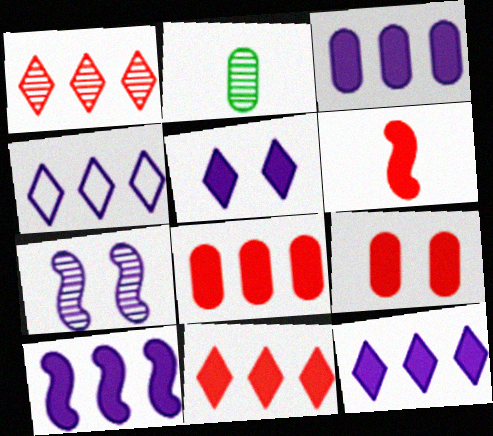[[1, 2, 7], 
[3, 10, 12], 
[6, 9, 11]]